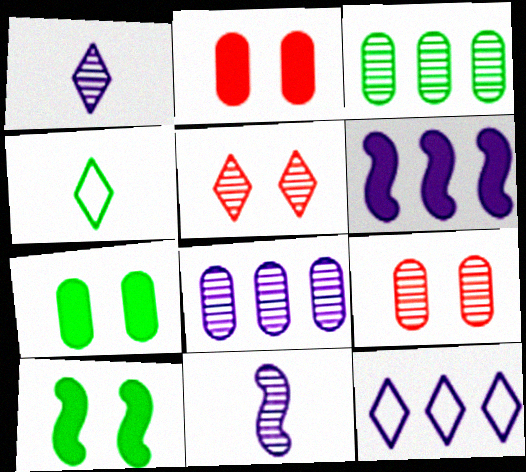[[3, 4, 10], 
[3, 5, 11], 
[4, 6, 9], 
[6, 8, 12]]